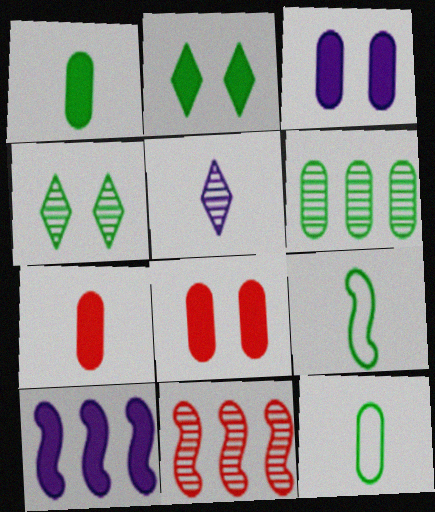[[2, 6, 9], 
[2, 7, 10], 
[5, 7, 9]]